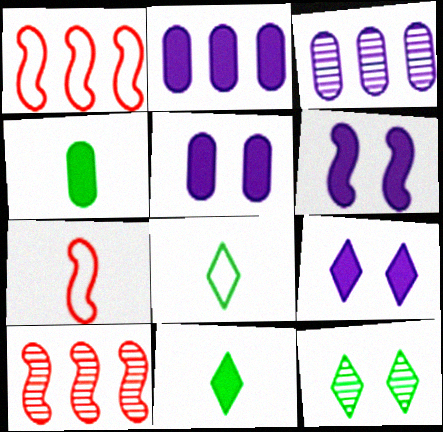[[2, 7, 12], 
[5, 6, 9], 
[5, 8, 10]]